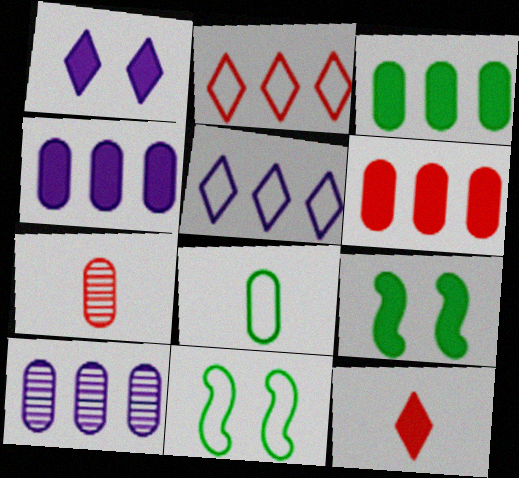[[3, 4, 6], 
[4, 9, 12], 
[5, 7, 9], 
[10, 11, 12]]